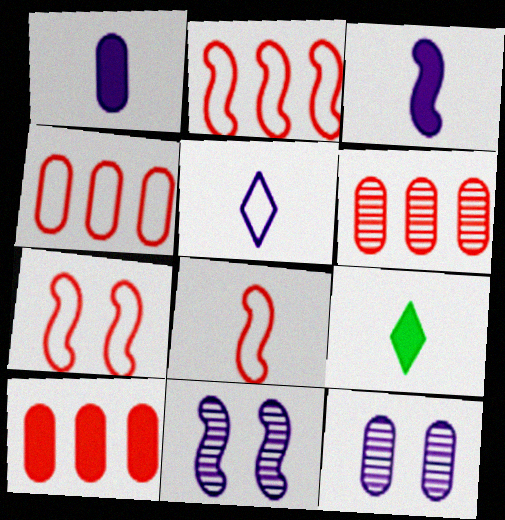[[2, 7, 8], 
[2, 9, 12], 
[4, 6, 10], 
[4, 9, 11]]